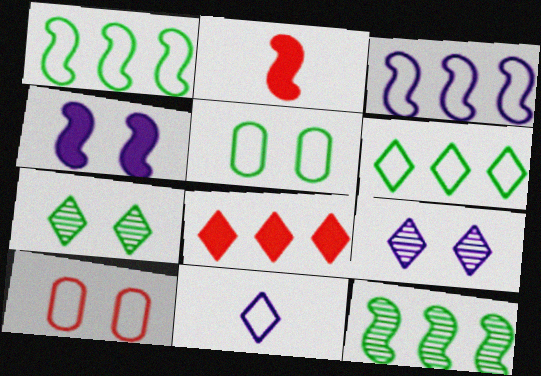[[1, 10, 11], 
[4, 7, 10], 
[7, 8, 11]]